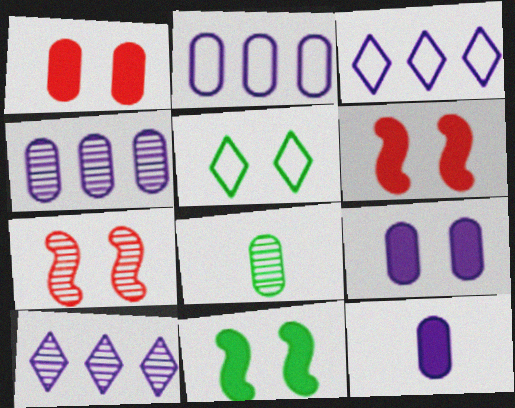[[1, 2, 8], 
[3, 6, 8], 
[5, 7, 9], 
[7, 8, 10]]